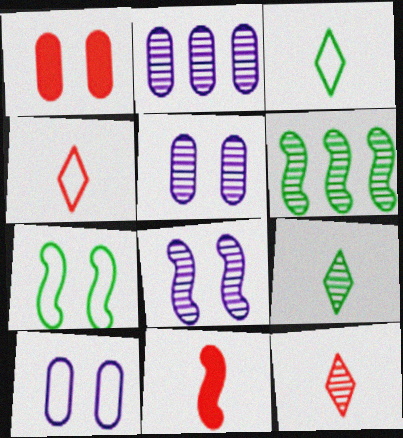[[5, 6, 12]]